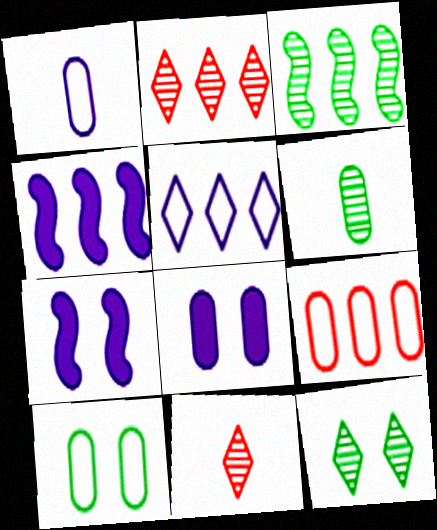[[1, 9, 10], 
[3, 6, 12], 
[4, 10, 11], 
[6, 8, 9]]